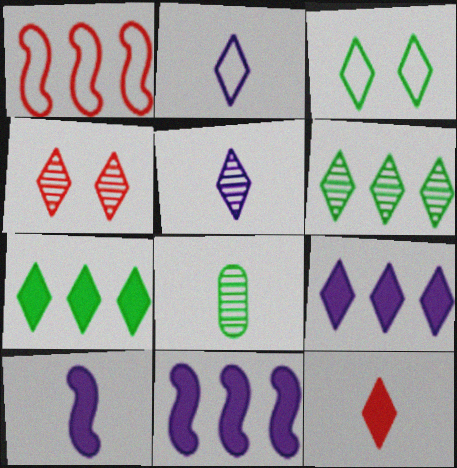[[2, 4, 7], 
[4, 5, 6]]